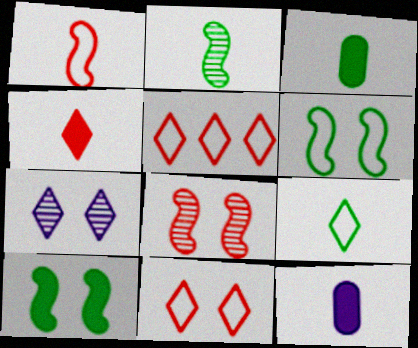[[2, 3, 9]]